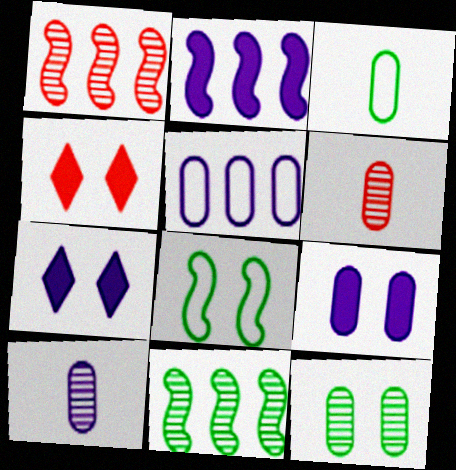[[1, 3, 7], 
[5, 9, 10]]